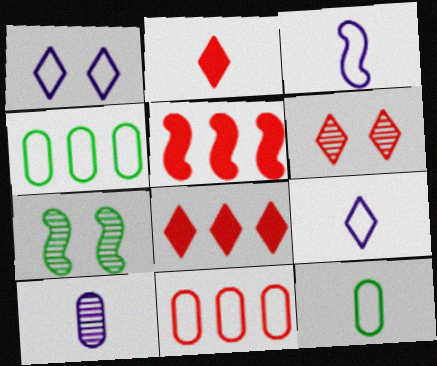[[3, 5, 7]]